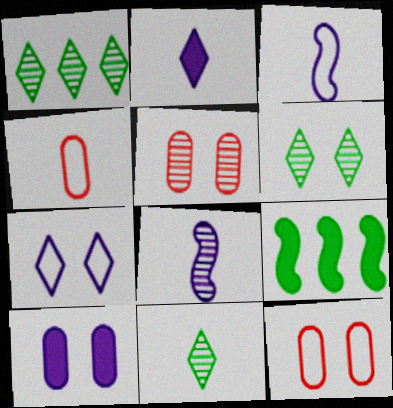[[1, 5, 8], 
[1, 6, 11]]